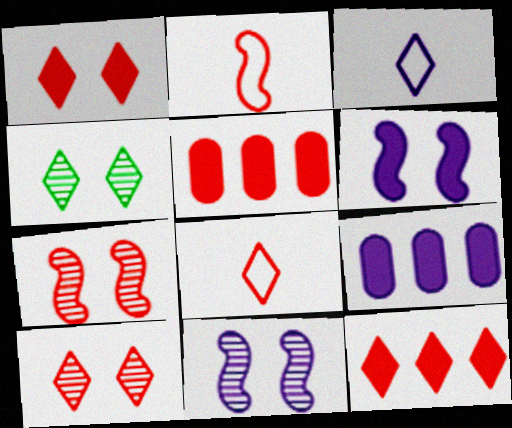[[2, 4, 9], 
[2, 5, 10], 
[3, 4, 12], 
[3, 9, 11], 
[5, 7, 8], 
[8, 10, 12]]